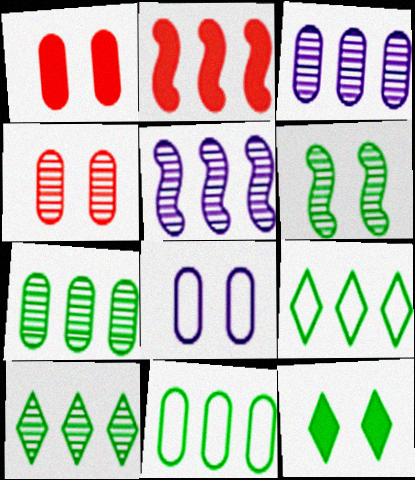[[2, 3, 9]]